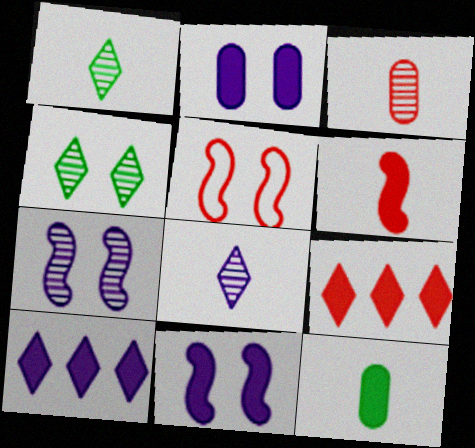[[2, 4, 5], 
[3, 5, 9], 
[9, 11, 12]]